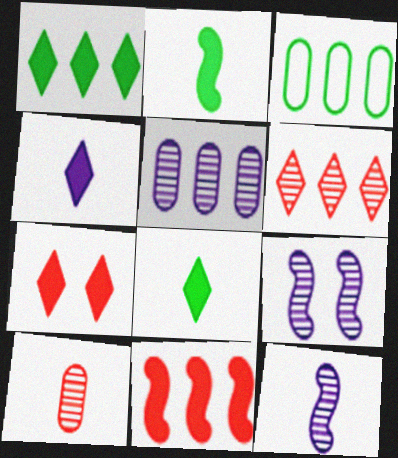[[1, 4, 7], 
[3, 7, 12]]